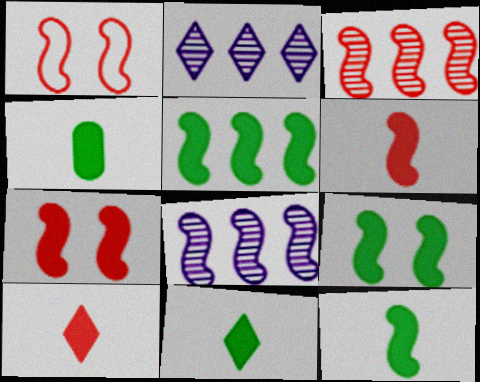[[1, 2, 4], 
[1, 3, 6], 
[1, 8, 12], 
[4, 11, 12], 
[5, 9, 12]]